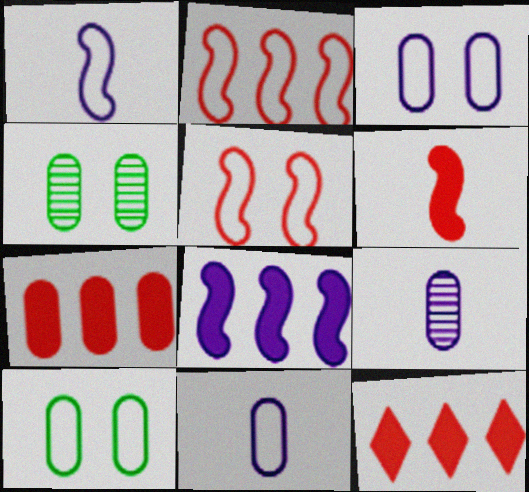[[1, 4, 12], 
[4, 7, 11], 
[7, 9, 10]]